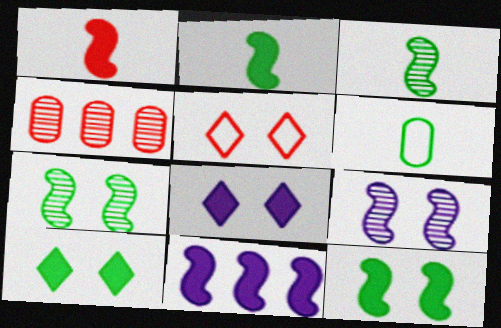[[1, 4, 5], 
[1, 11, 12]]